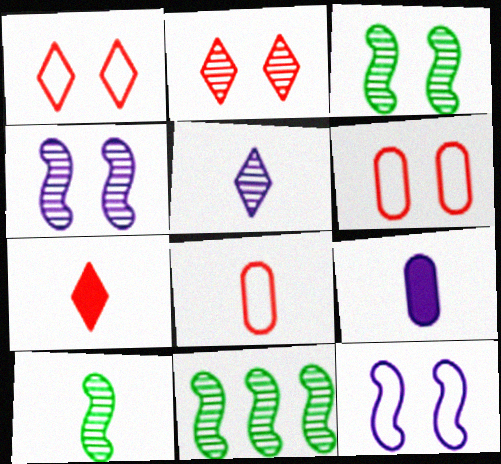[[1, 9, 11], 
[3, 10, 11]]